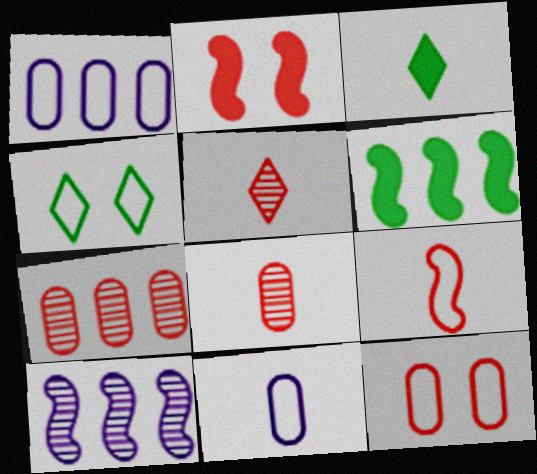[[1, 4, 9], 
[3, 10, 12]]